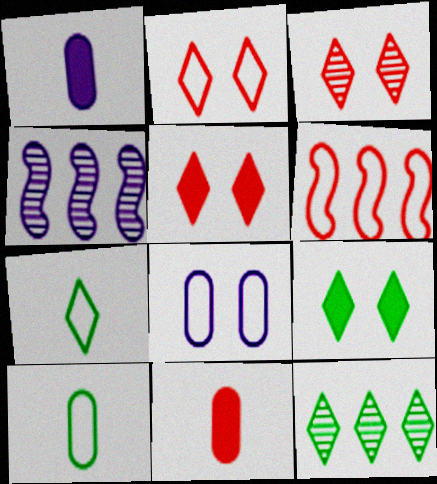[[2, 3, 5], 
[3, 6, 11], 
[4, 5, 10], 
[6, 7, 8], 
[7, 9, 12]]